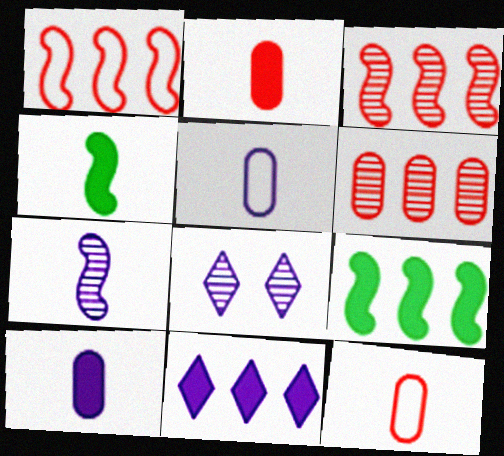[[8, 9, 12]]